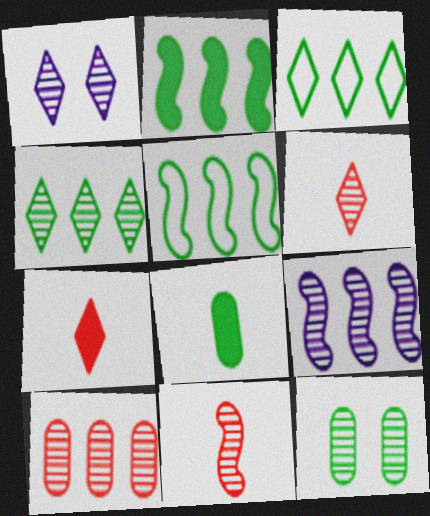[[1, 3, 7], 
[1, 4, 6], 
[4, 9, 10], 
[6, 9, 12]]